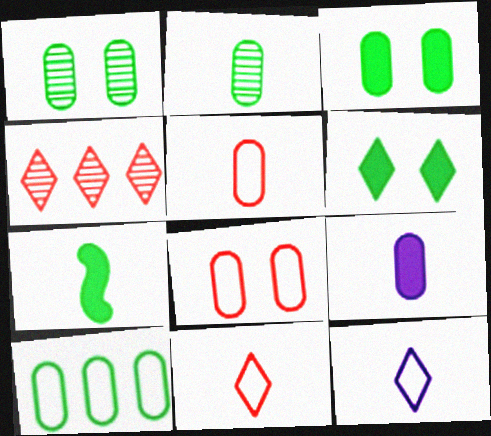[[2, 3, 10], 
[2, 5, 9], 
[4, 6, 12]]